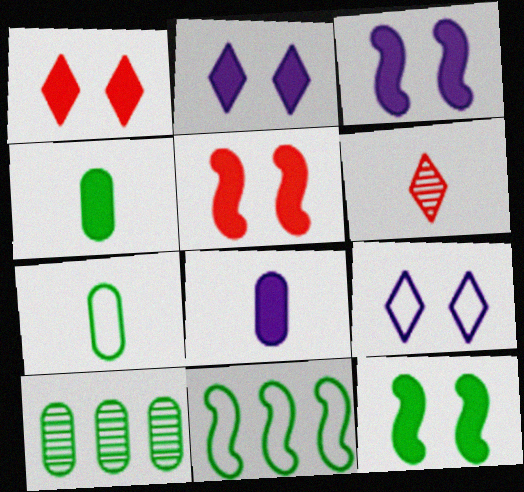[[3, 5, 12]]